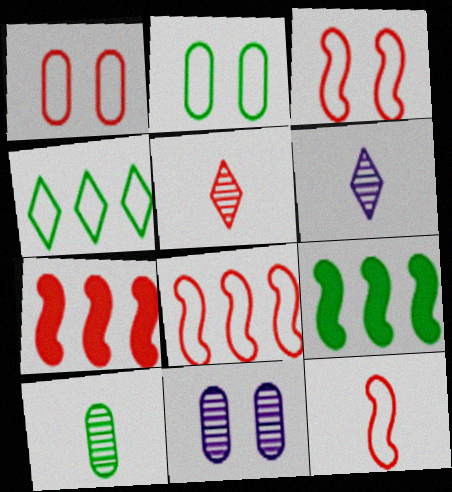[[1, 5, 7], 
[1, 6, 9], 
[2, 6, 7], 
[3, 8, 12]]